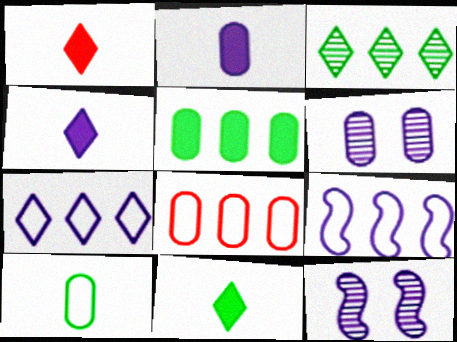[[1, 4, 11], 
[2, 7, 12], 
[4, 6, 9], 
[8, 11, 12]]